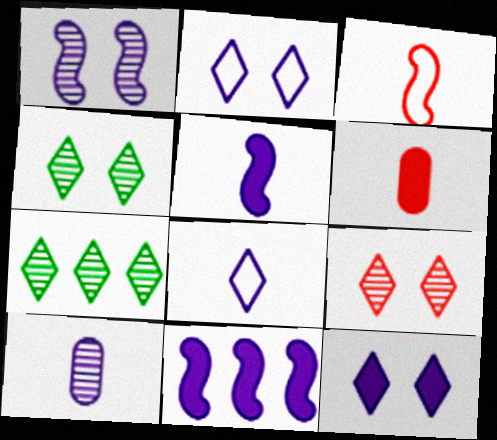[[2, 10, 11], 
[5, 8, 10]]